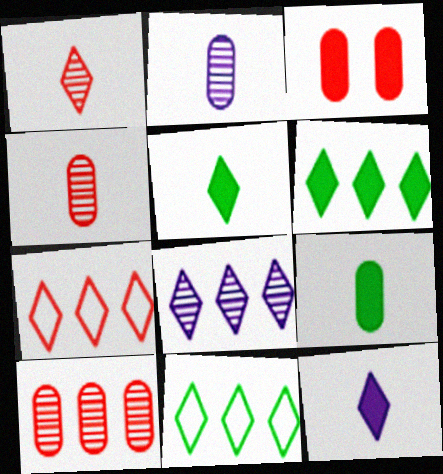[[6, 7, 8]]